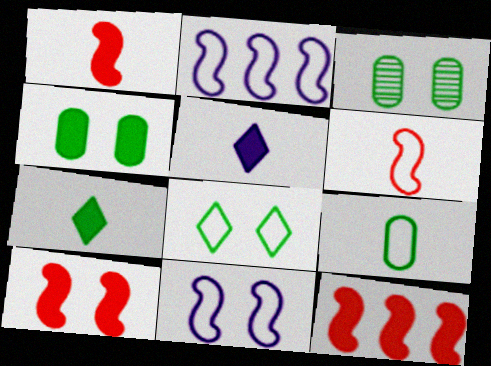[[1, 10, 12], 
[4, 5, 12]]